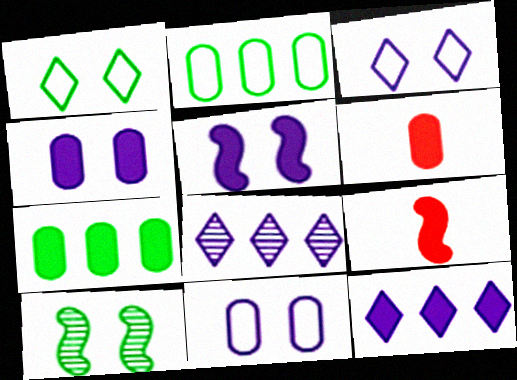[[4, 6, 7]]